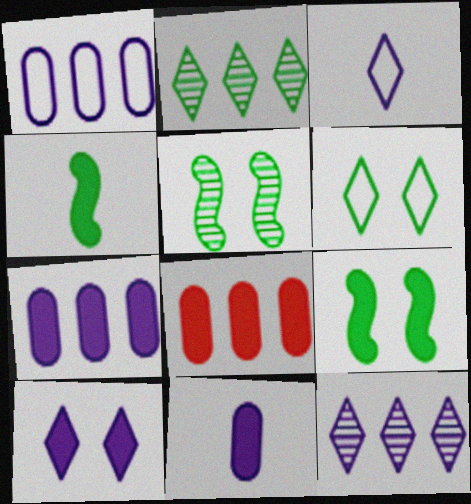[[3, 5, 8], 
[3, 10, 12], 
[4, 8, 10]]